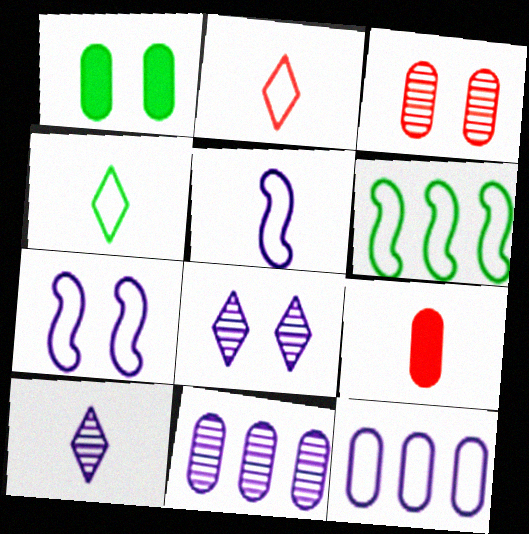[[6, 8, 9]]